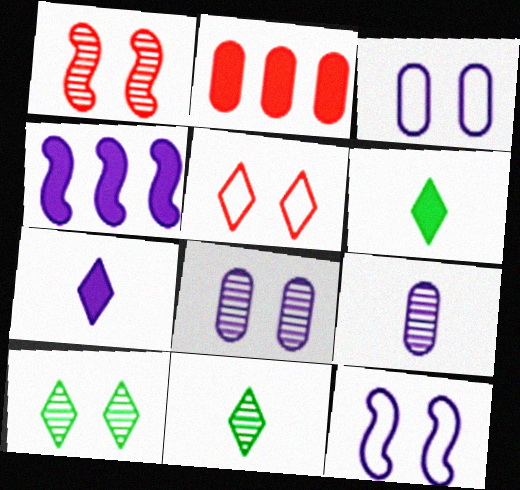[[1, 8, 10], 
[2, 11, 12]]